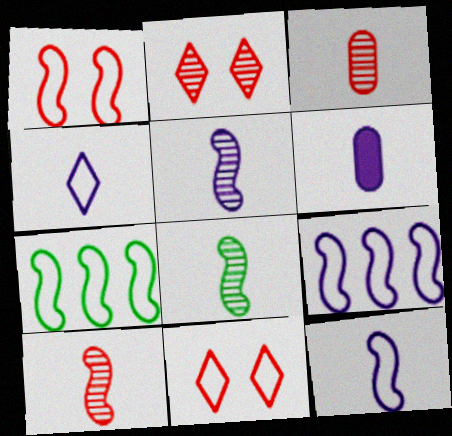[[1, 7, 12], 
[2, 6, 7], 
[4, 5, 6], 
[5, 8, 10]]